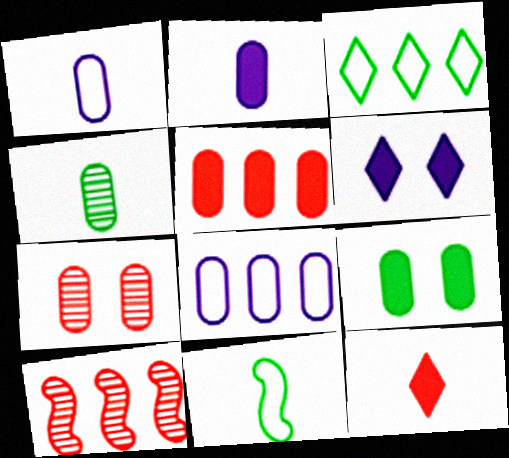[[2, 5, 9]]